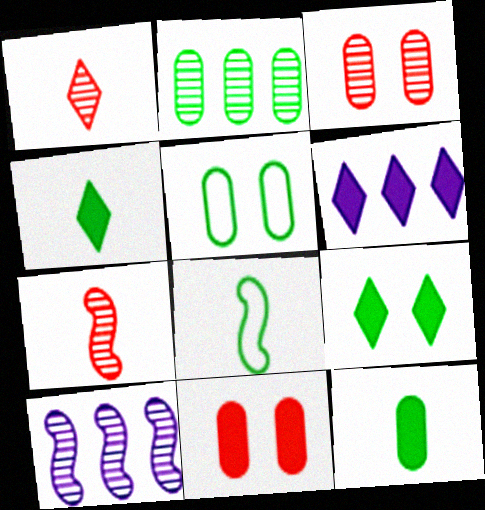[[2, 5, 12], 
[2, 8, 9], 
[3, 6, 8], 
[5, 6, 7]]